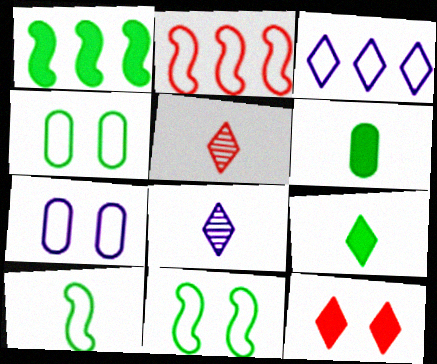[[1, 5, 7]]